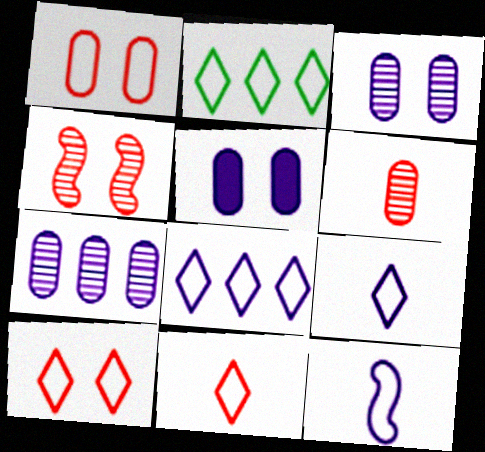[[1, 2, 12], 
[2, 9, 10]]